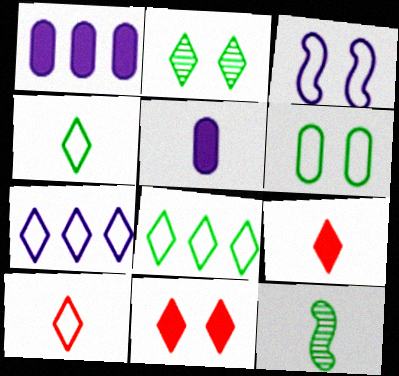[[2, 7, 9], 
[5, 10, 12]]